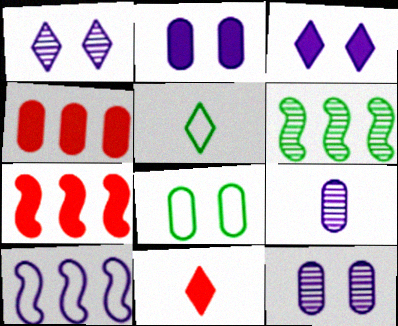[[3, 9, 10], 
[4, 8, 9], 
[5, 7, 12], 
[6, 7, 10]]